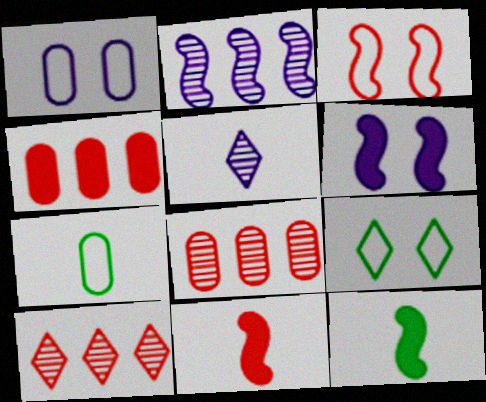[[1, 3, 9], 
[1, 10, 12], 
[2, 3, 12], 
[5, 7, 11], 
[6, 7, 10]]